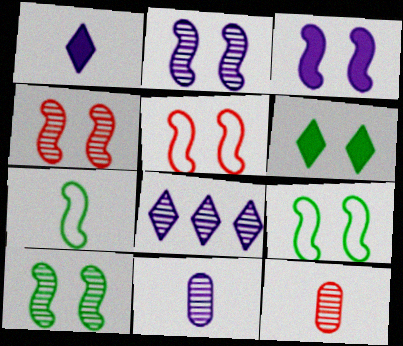[[1, 7, 12], 
[2, 4, 10], 
[2, 8, 11], 
[3, 4, 9], 
[3, 5, 10], 
[8, 10, 12]]